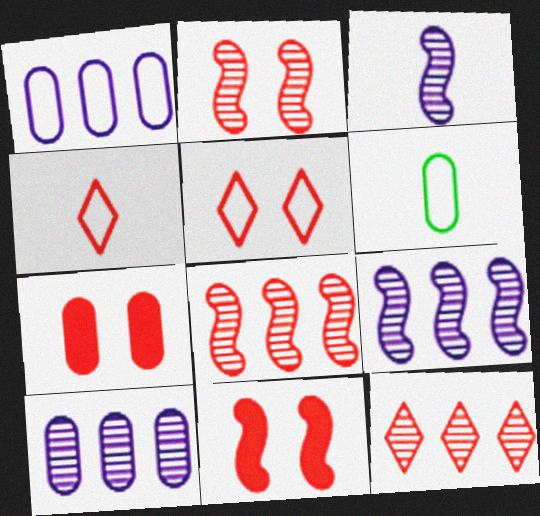[[2, 5, 7], 
[4, 7, 8], 
[6, 7, 10]]